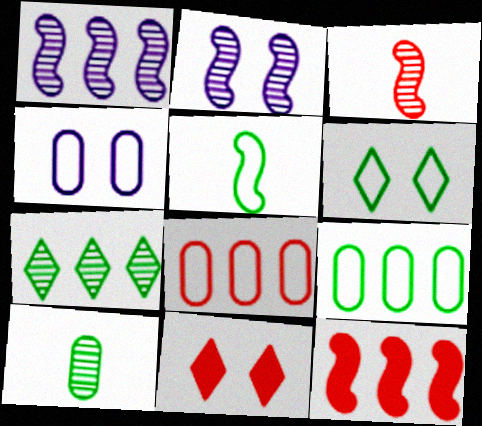[[2, 5, 12], 
[3, 8, 11], 
[5, 6, 9]]